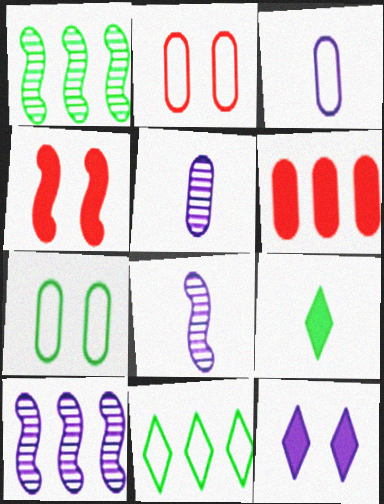[[1, 7, 9], 
[2, 9, 10], 
[3, 10, 12], 
[4, 5, 11], 
[5, 6, 7], 
[6, 10, 11]]